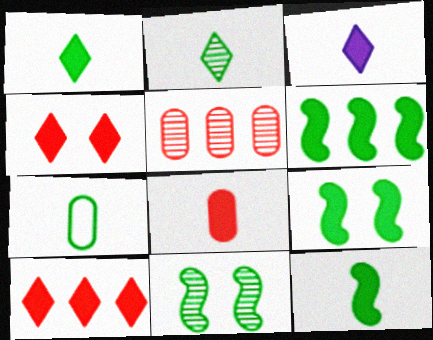[[2, 7, 12], 
[3, 8, 12], 
[6, 9, 12]]